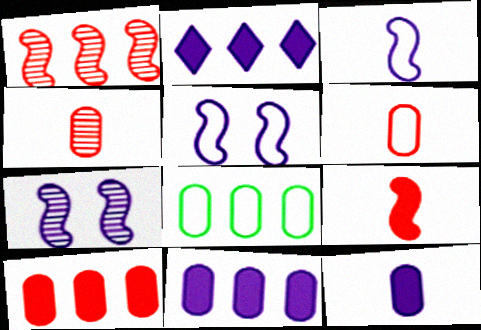[[1, 2, 8]]